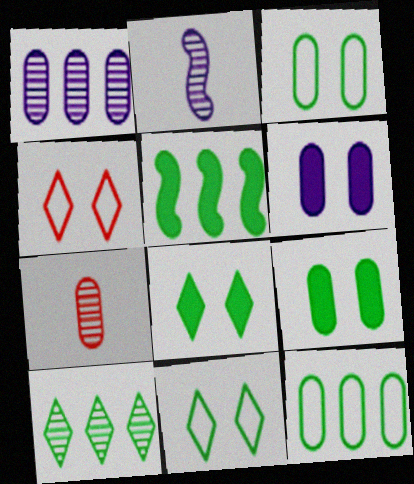[[5, 10, 12], 
[6, 7, 12]]